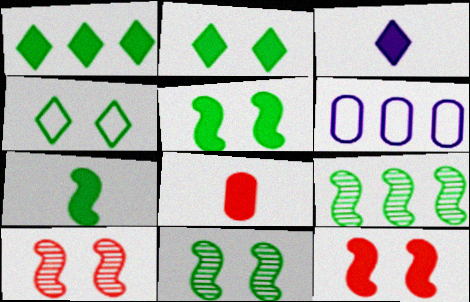[[3, 7, 8]]